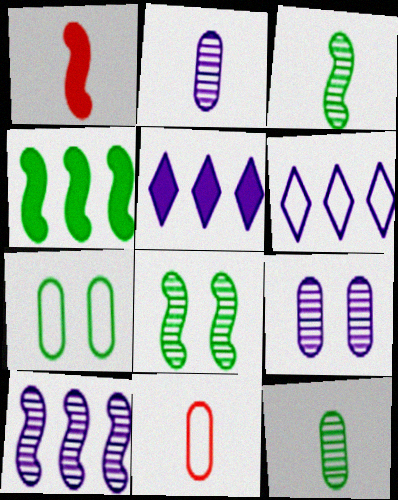[[5, 8, 11]]